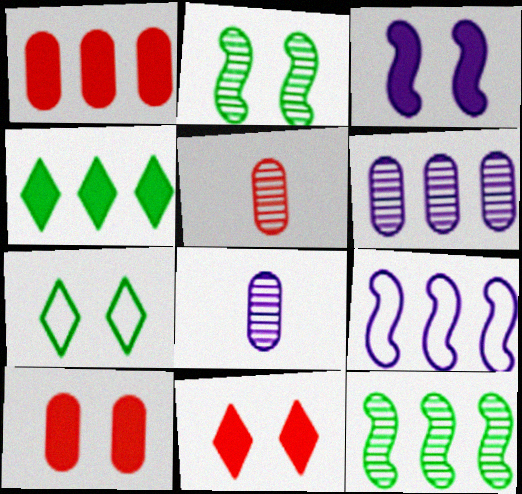[]